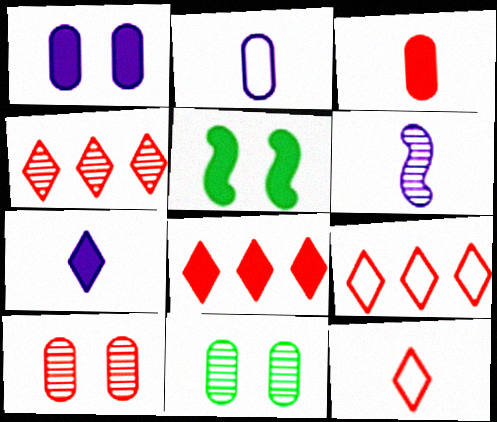[[2, 4, 5], 
[2, 6, 7], 
[4, 6, 11], 
[4, 8, 9]]